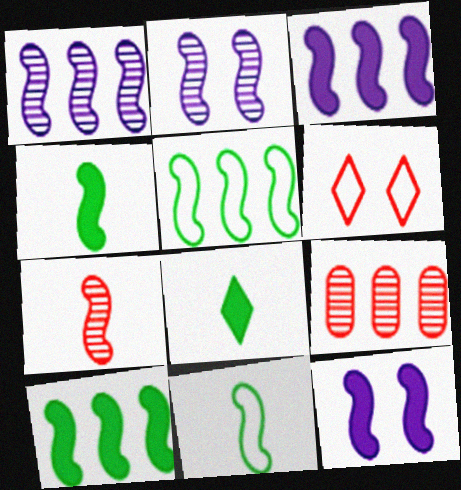[[5, 7, 12]]